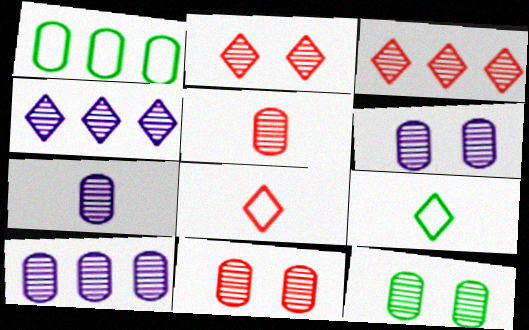[[5, 10, 12], 
[6, 7, 10], 
[6, 11, 12]]